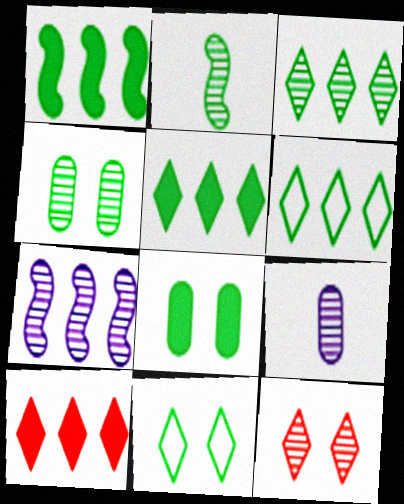[[2, 3, 4], 
[2, 6, 8], 
[3, 5, 6]]